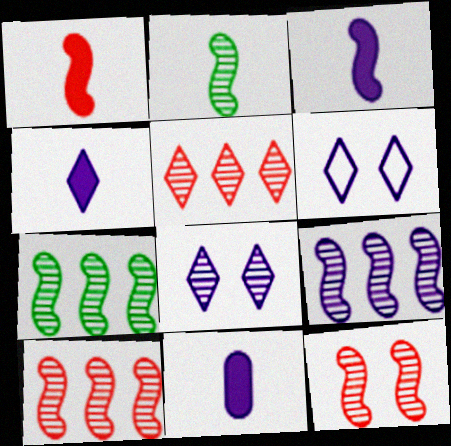[[2, 9, 12], 
[3, 4, 11], 
[6, 9, 11], 
[7, 9, 10]]